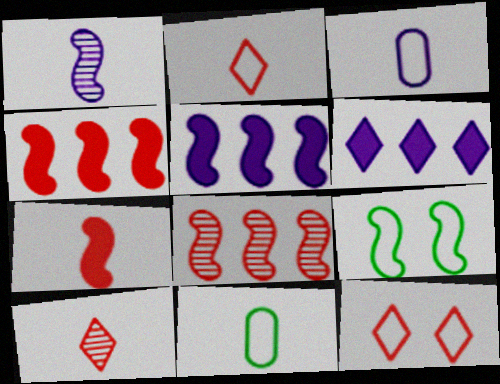[[1, 4, 9]]